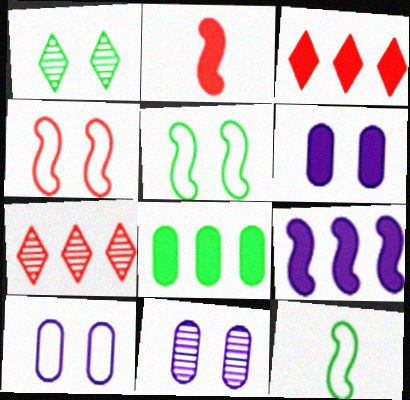[[1, 4, 6], 
[1, 8, 12], 
[3, 8, 9], 
[3, 11, 12], 
[6, 7, 12], 
[6, 10, 11]]